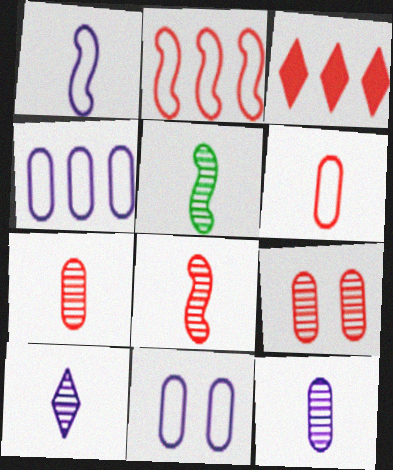[[3, 5, 11], 
[5, 7, 10]]